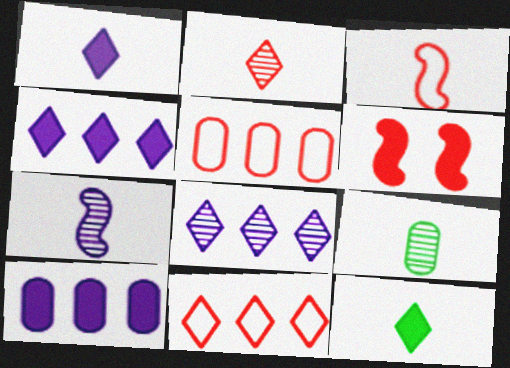[[1, 3, 9], 
[2, 5, 6], 
[2, 7, 9], 
[6, 10, 12]]